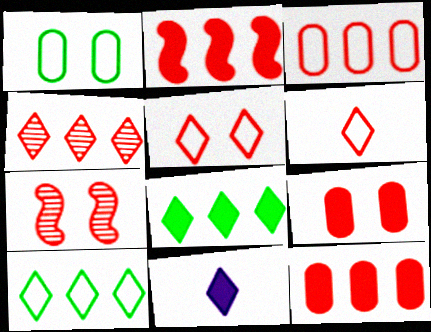[[2, 3, 4], 
[5, 7, 9], 
[6, 7, 12]]